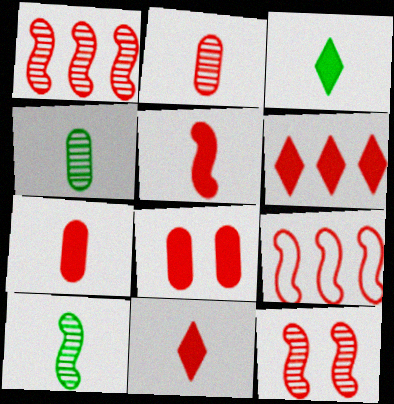[[5, 6, 8], 
[5, 7, 11], 
[5, 9, 12]]